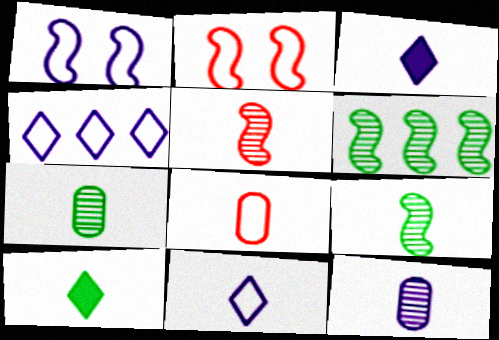[[3, 8, 9]]